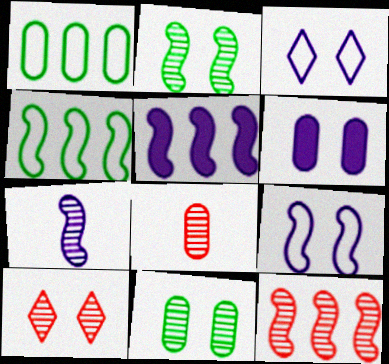[[1, 6, 8], 
[2, 7, 12], 
[4, 5, 12], 
[5, 7, 9], 
[8, 10, 12]]